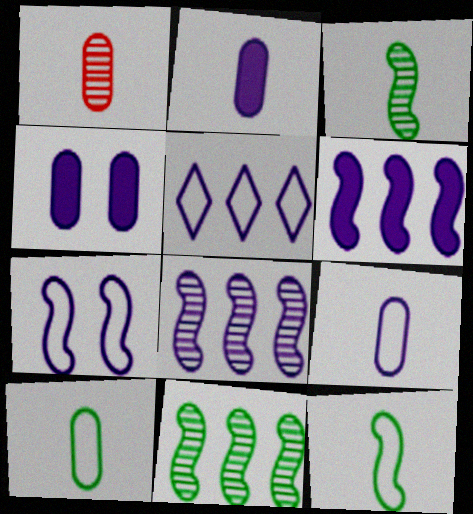[[1, 2, 10], 
[5, 7, 9]]